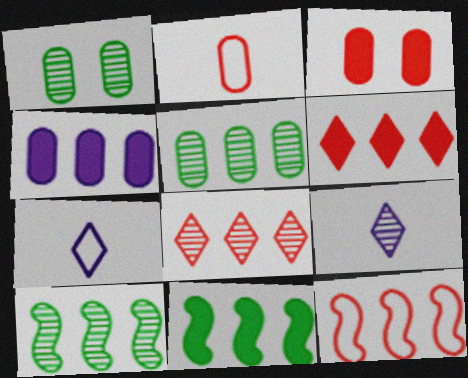[[1, 2, 4], 
[3, 7, 10], 
[4, 6, 11]]